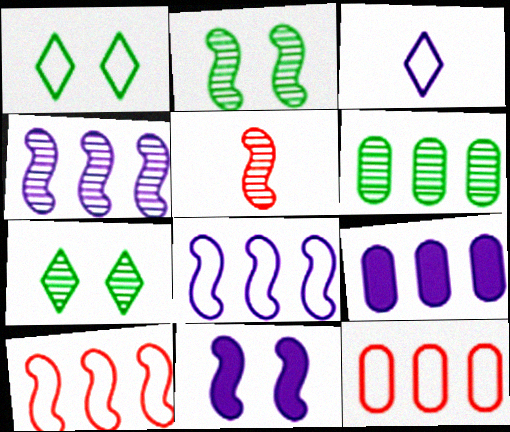[[1, 5, 9], 
[2, 4, 5], 
[6, 9, 12]]